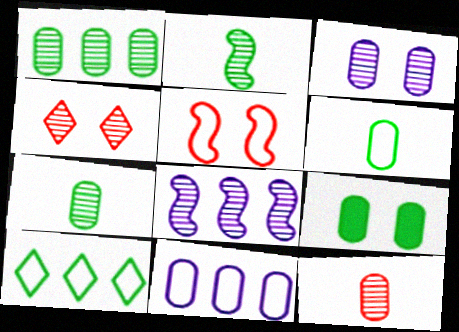[[1, 3, 12], 
[1, 6, 9], 
[2, 9, 10], 
[4, 7, 8], 
[9, 11, 12]]